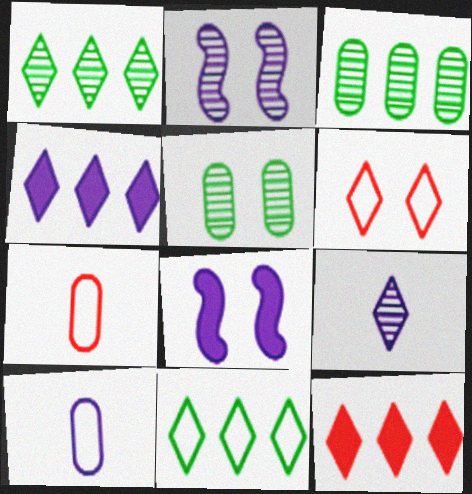[[1, 7, 8], 
[2, 4, 10], 
[5, 6, 8]]